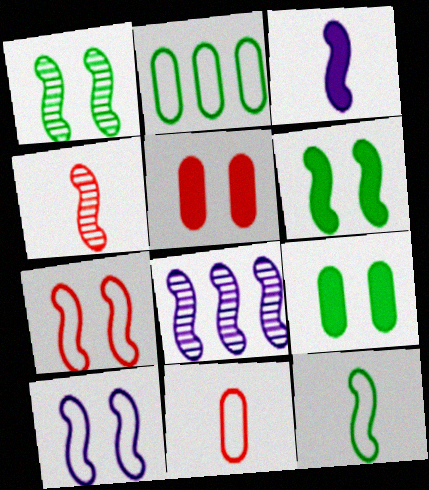[[1, 4, 8], 
[3, 4, 12], 
[3, 8, 10]]